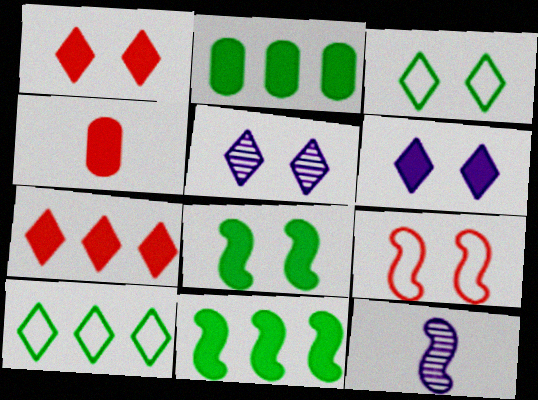[[1, 3, 5], 
[4, 6, 11], 
[9, 11, 12]]